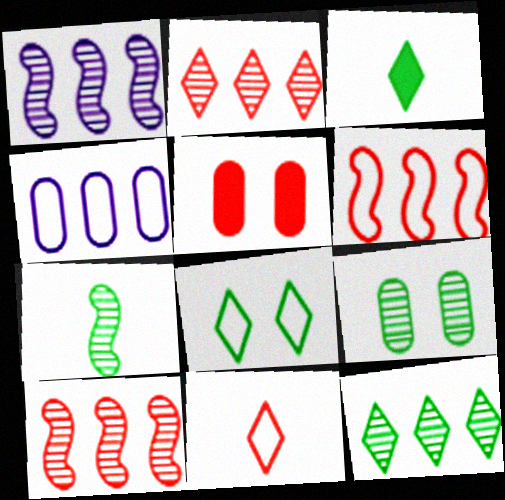[[3, 8, 12], 
[5, 10, 11], 
[7, 9, 12]]